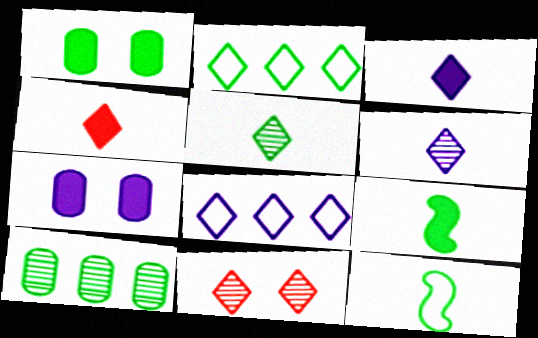[[2, 3, 11]]